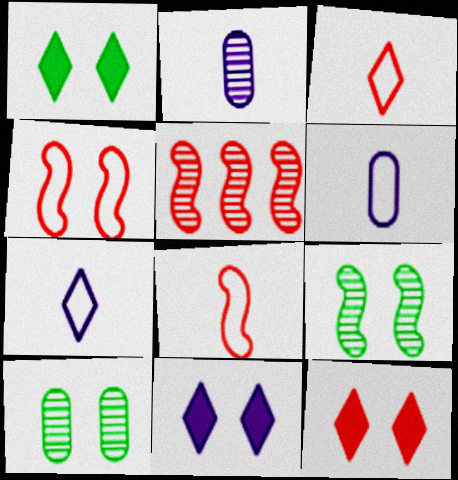[[1, 5, 6], 
[1, 11, 12], 
[4, 10, 11]]